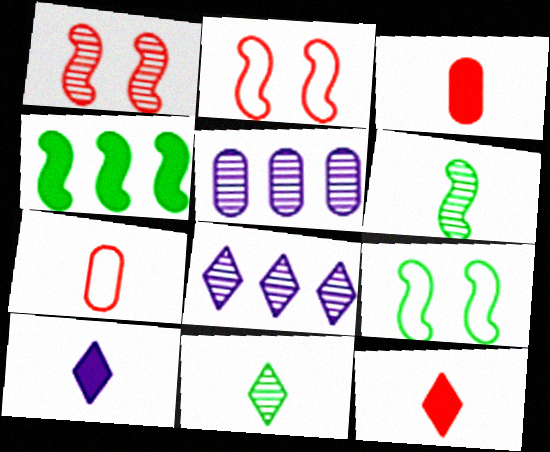[[1, 5, 11], 
[3, 8, 9], 
[4, 6, 9], 
[5, 9, 12], 
[6, 7, 10]]